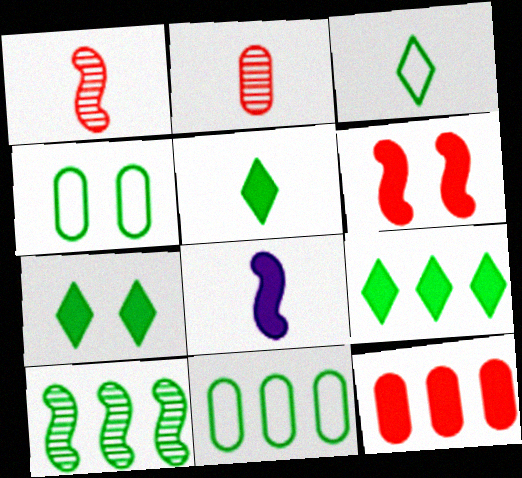[[2, 3, 8], 
[4, 5, 10], 
[5, 7, 9], 
[7, 8, 12], 
[9, 10, 11]]